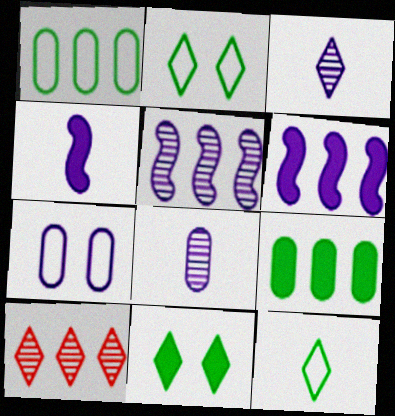[[1, 6, 10], 
[3, 6, 7]]